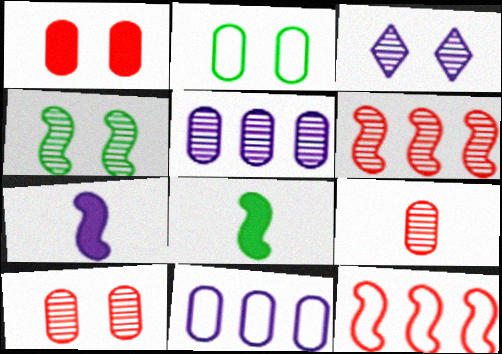[[3, 4, 10], 
[3, 7, 11], 
[4, 7, 12]]